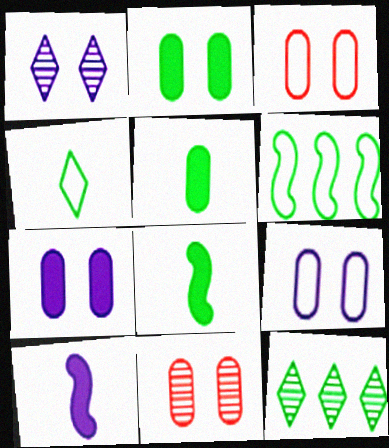[[2, 9, 11], 
[3, 10, 12]]